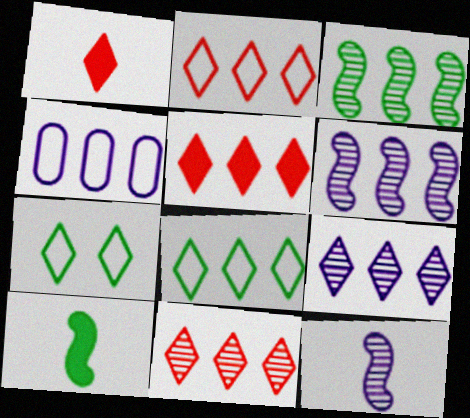[[1, 7, 9], 
[2, 5, 11], 
[3, 4, 5], 
[5, 8, 9]]